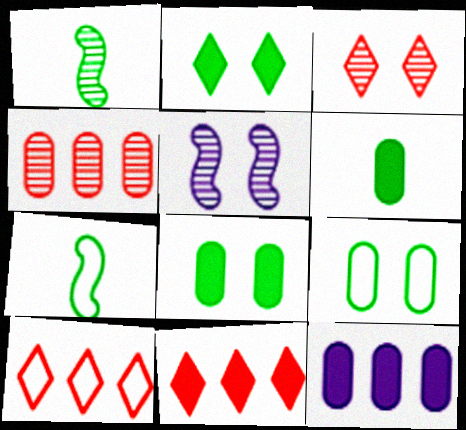[[3, 7, 12], 
[5, 6, 10]]